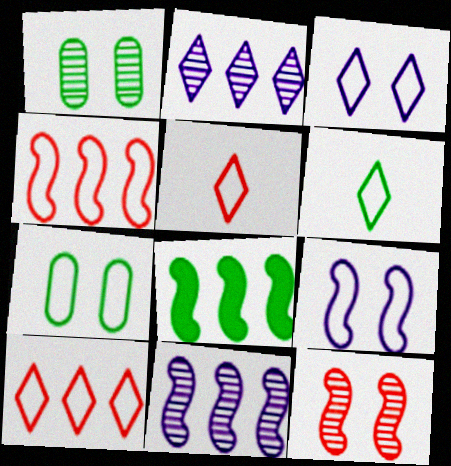[[1, 6, 8], 
[3, 6, 10], 
[4, 8, 11]]